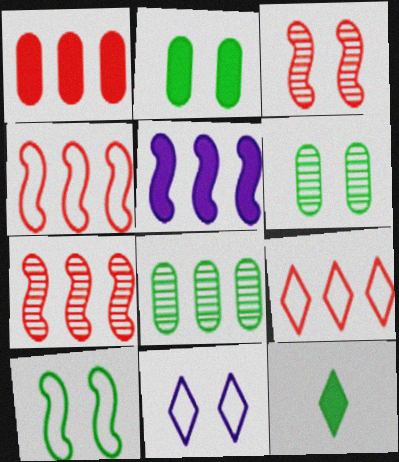[[1, 7, 9], 
[2, 3, 11], 
[5, 8, 9], 
[8, 10, 12]]